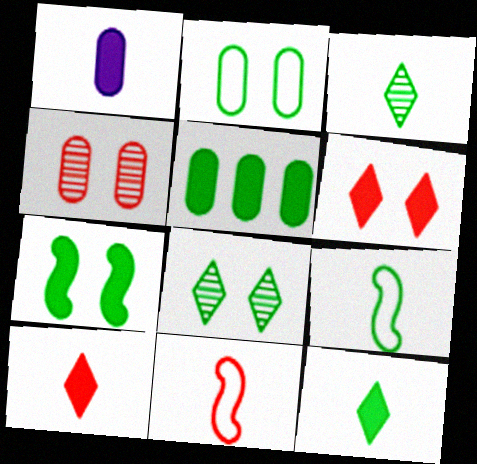[[1, 3, 11], 
[2, 7, 8], 
[5, 7, 12], 
[5, 8, 9]]